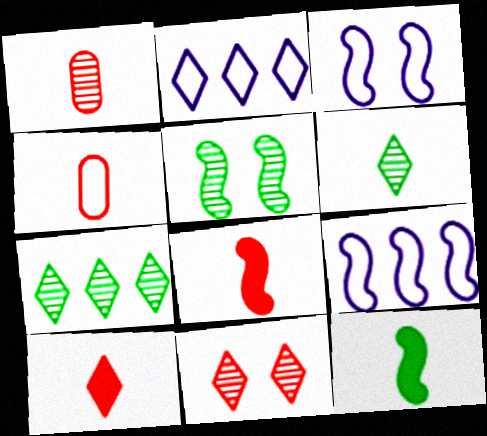[[5, 8, 9]]